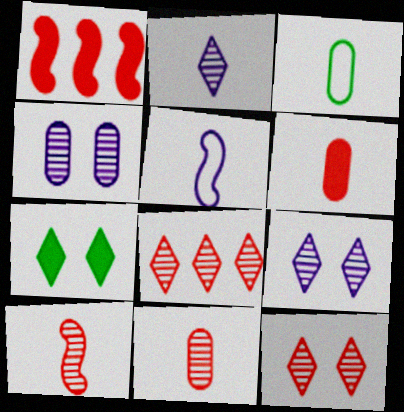[[1, 3, 9]]